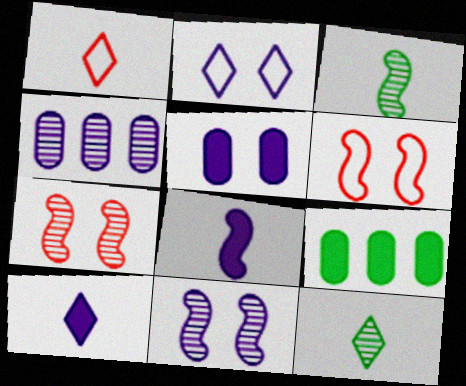[[1, 9, 11], 
[1, 10, 12], 
[2, 4, 8], 
[2, 5, 11], 
[4, 7, 12]]